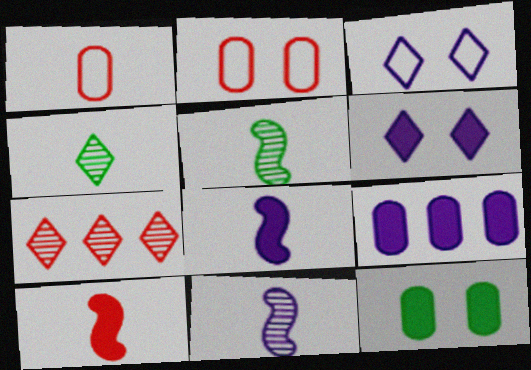[[1, 4, 8], 
[2, 7, 10], 
[3, 9, 11], 
[6, 8, 9]]